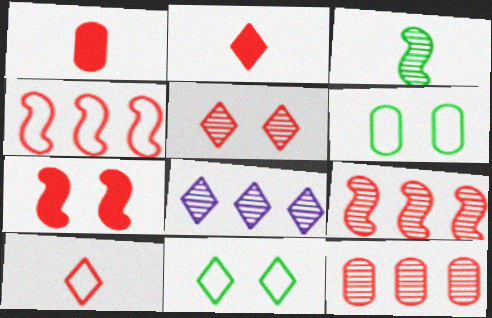[[1, 4, 5], 
[2, 8, 11], 
[7, 10, 12]]